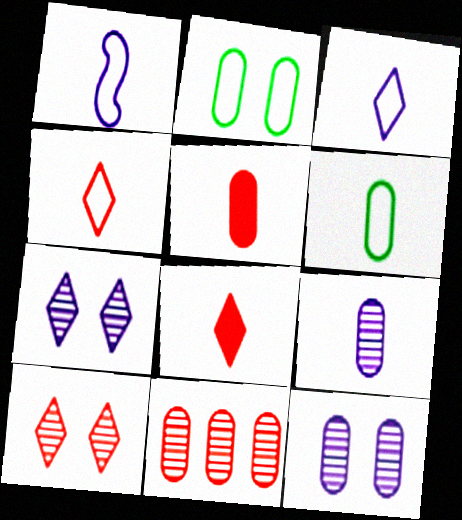[[1, 4, 6], 
[5, 6, 9]]